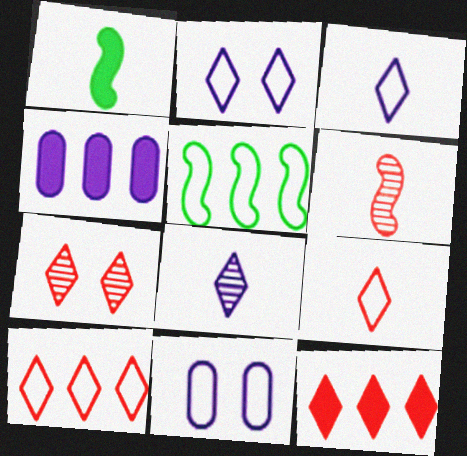[[5, 9, 11], 
[7, 9, 12]]